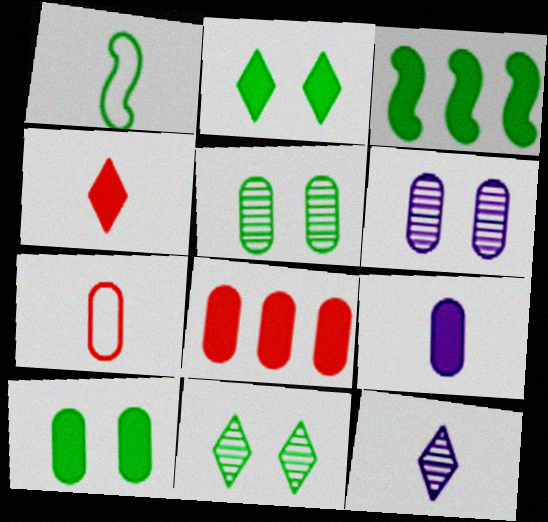[[8, 9, 10]]